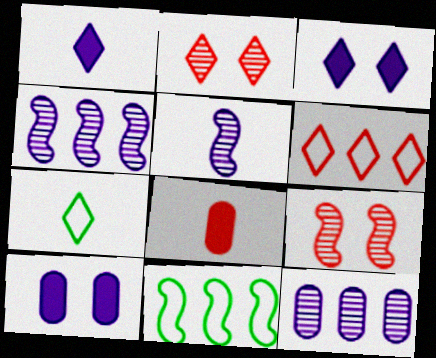[[5, 7, 8], 
[6, 8, 9]]